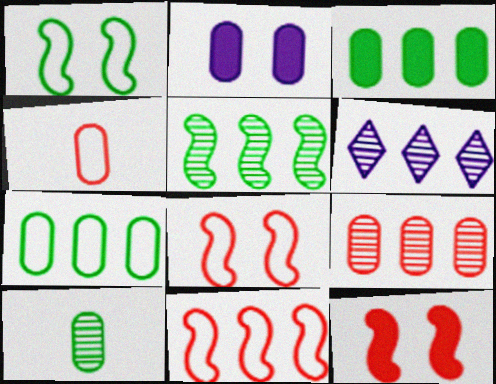[[3, 6, 11], 
[5, 6, 9]]